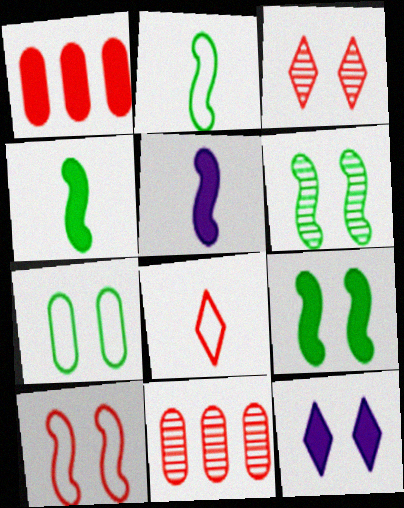[[1, 4, 12], 
[2, 11, 12]]